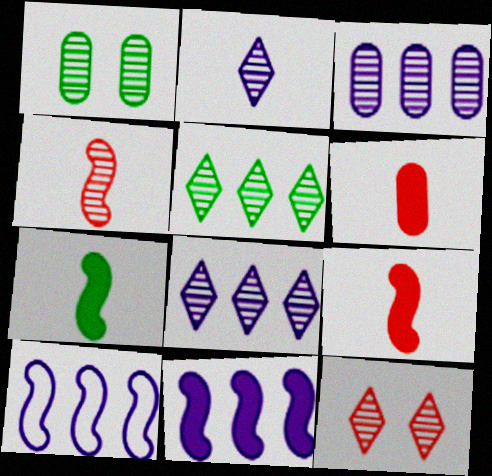[[1, 4, 8], 
[2, 5, 12]]